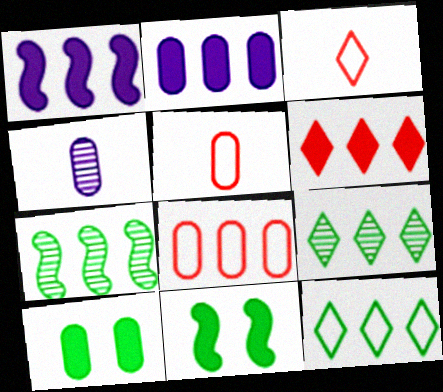[[1, 8, 9], 
[4, 8, 10]]